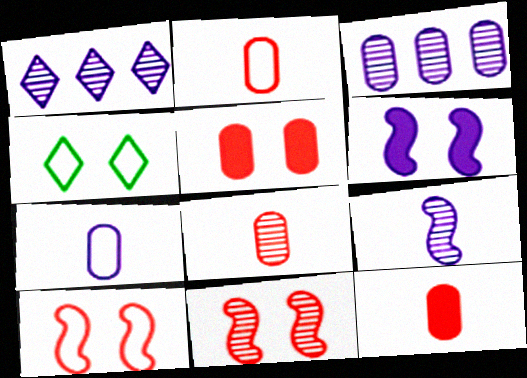[[1, 6, 7], 
[2, 8, 12]]